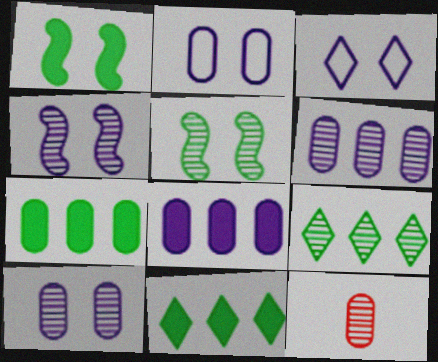[[2, 7, 12], 
[4, 9, 12]]